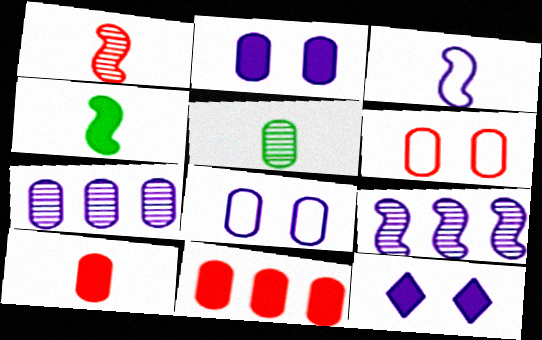[[1, 3, 4], 
[3, 7, 12], 
[4, 11, 12], 
[5, 8, 11]]